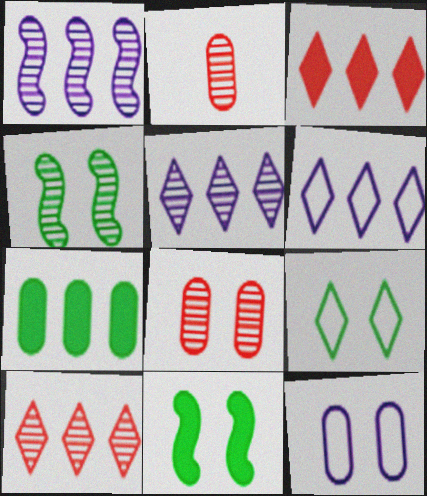[[2, 4, 5], 
[2, 6, 11], 
[2, 7, 12]]